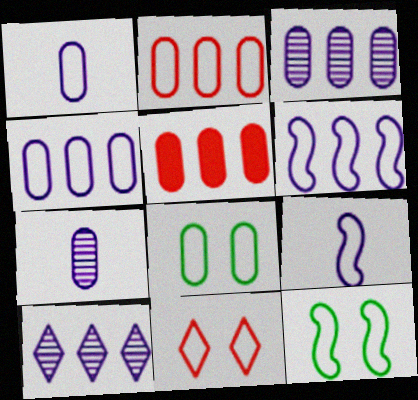[[1, 2, 8], 
[5, 7, 8]]